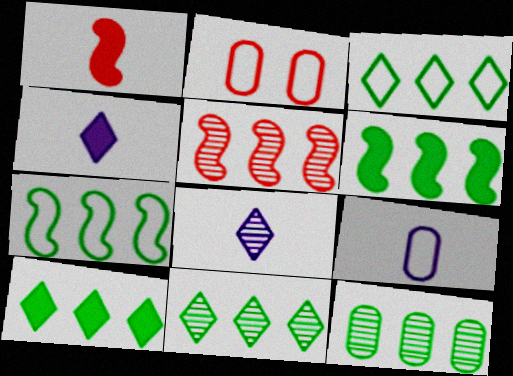[[2, 6, 8], 
[3, 6, 12], 
[3, 10, 11], 
[7, 10, 12]]